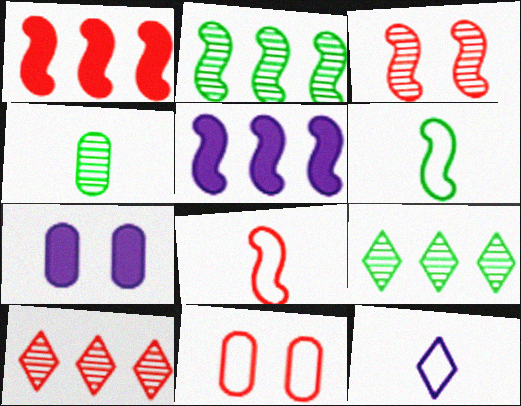[[1, 3, 8], 
[3, 5, 6], 
[6, 7, 10], 
[7, 8, 9]]